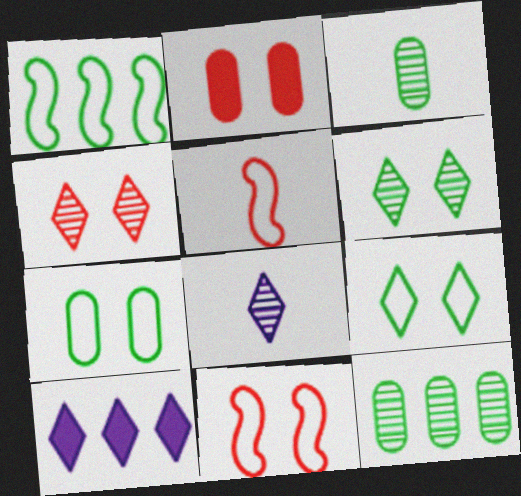[[1, 2, 8], 
[2, 4, 11], 
[3, 10, 11]]